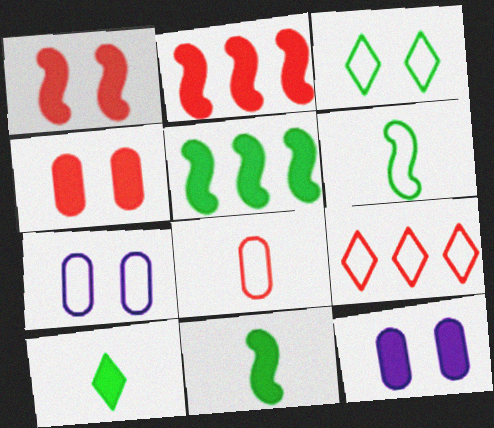[[2, 10, 12], 
[6, 7, 9]]